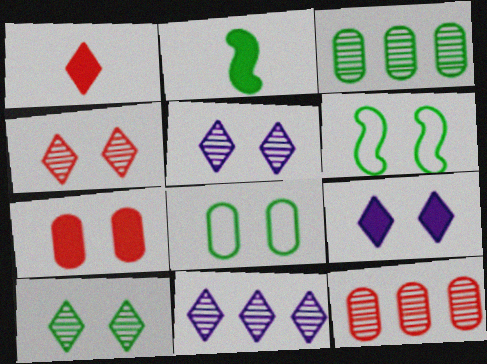[[4, 5, 10], 
[5, 6, 7]]